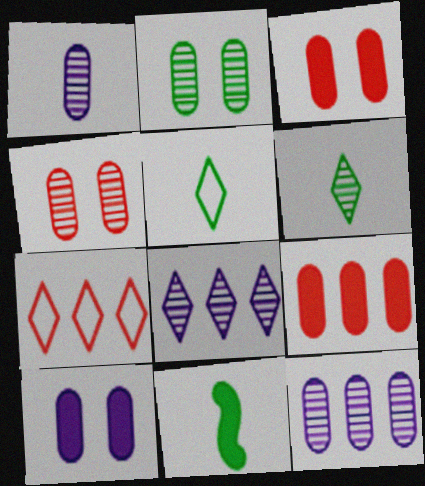[]